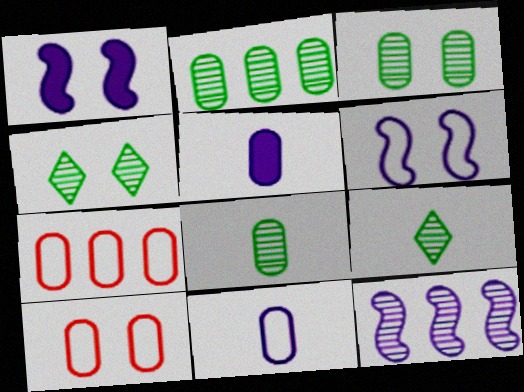[[1, 4, 10], 
[1, 7, 9], 
[2, 3, 8], 
[2, 5, 10], 
[3, 5, 7]]